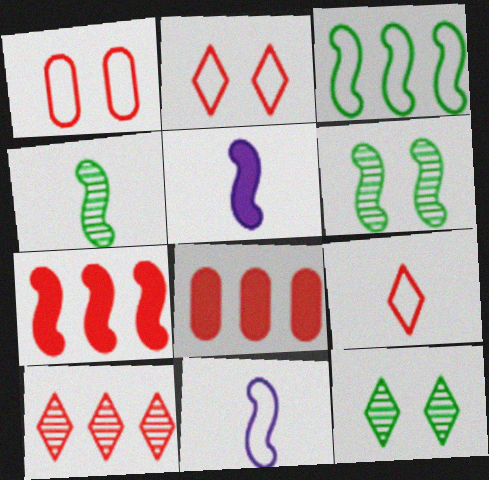[[6, 7, 11], 
[8, 11, 12]]